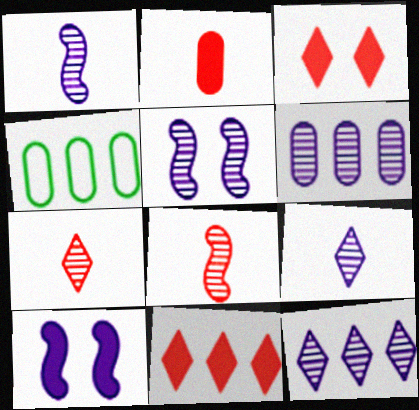[[1, 3, 4], 
[4, 7, 10], 
[5, 6, 9]]